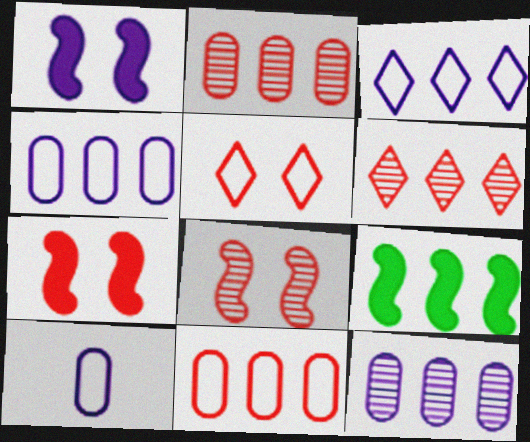[[2, 3, 9], 
[4, 6, 9]]